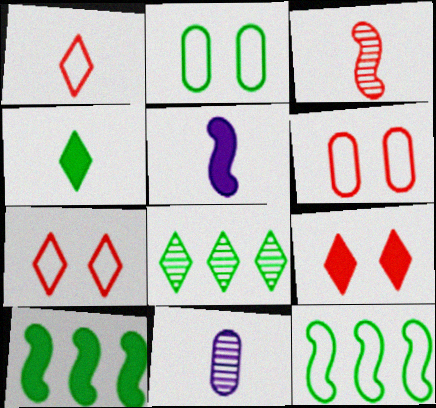[[5, 6, 8], 
[7, 10, 11], 
[9, 11, 12]]